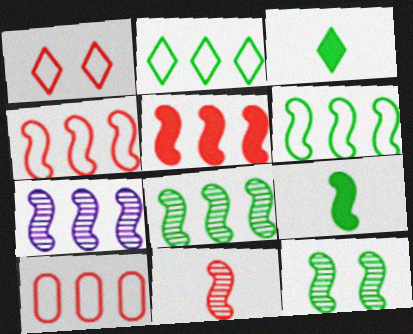[[5, 6, 7], 
[6, 9, 12], 
[7, 11, 12]]